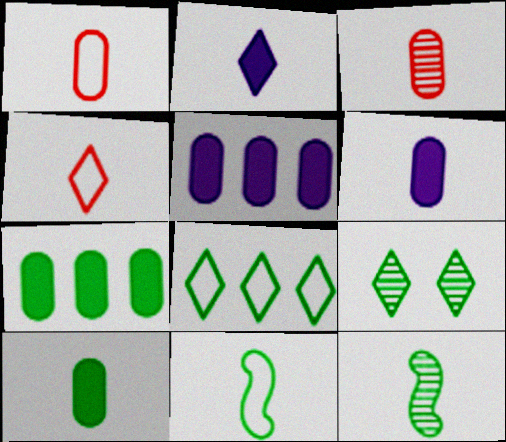[[1, 2, 12], 
[2, 3, 11], 
[4, 6, 12], 
[7, 9, 11]]